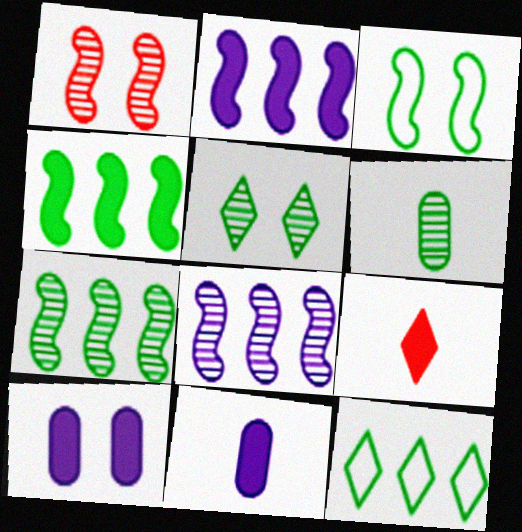[[1, 11, 12], 
[4, 9, 10], 
[5, 6, 7]]